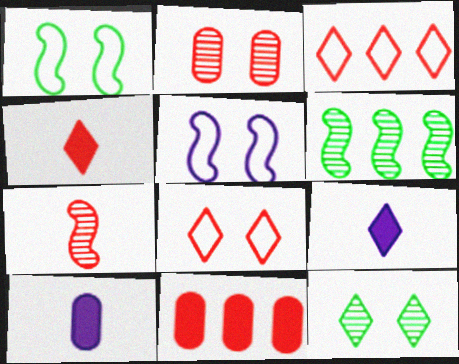[[3, 9, 12], 
[6, 8, 10], 
[7, 8, 11]]